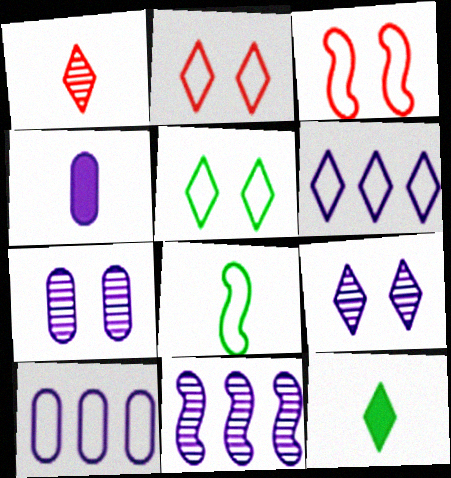[[1, 4, 8], 
[2, 8, 10], 
[4, 7, 10]]